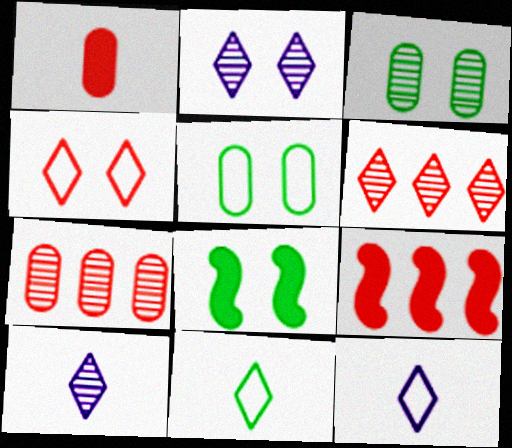[[3, 9, 12], 
[5, 9, 10], 
[7, 8, 12]]